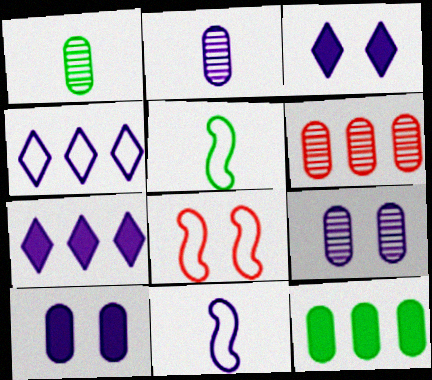[[1, 6, 9], 
[1, 7, 8], 
[3, 5, 6], 
[7, 9, 11]]